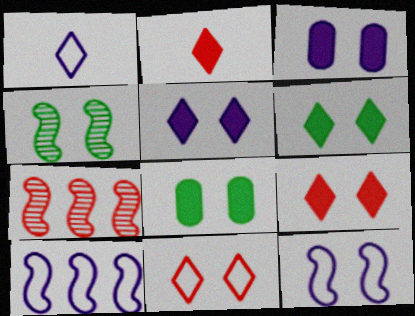[[1, 7, 8], 
[3, 4, 11], 
[5, 6, 9]]